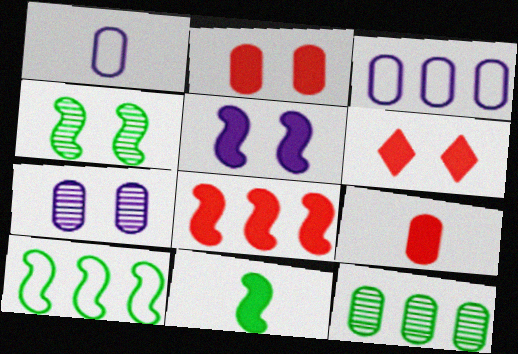[[1, 2, 12], 
[4, 10, 11], 
[5, 8, 11], 
[6, 8, 9]]